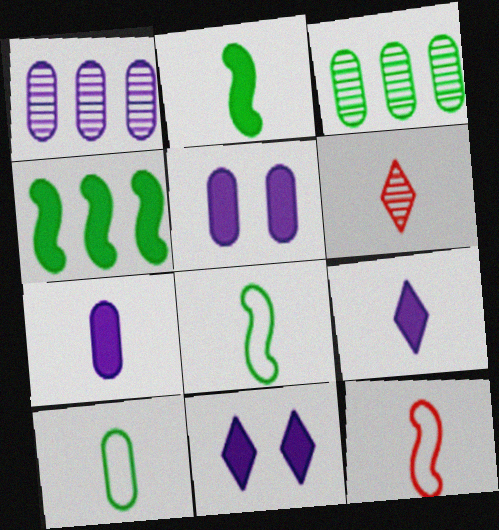[[3, 11, 12], 
[6, 7, 8]]